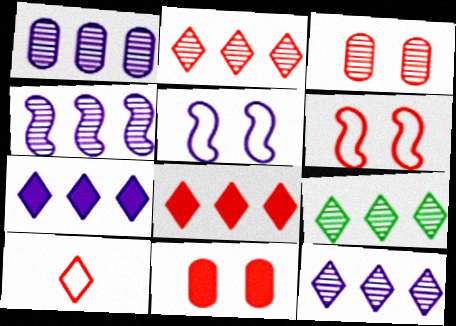[[1, 4, 12], 
[2, 9, 12]]